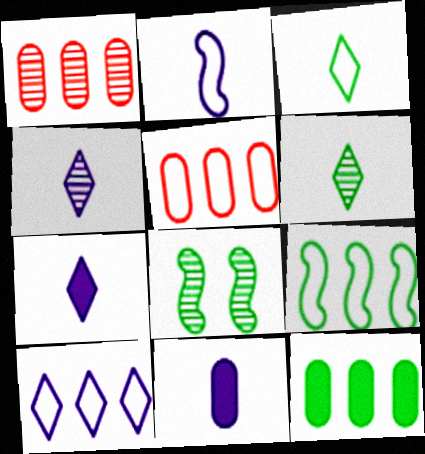[[1, 4, 8], 
[2, 4, 11], 
[3, 8, 12], 
[5, 7, 8], 
[5, 9, 10]]